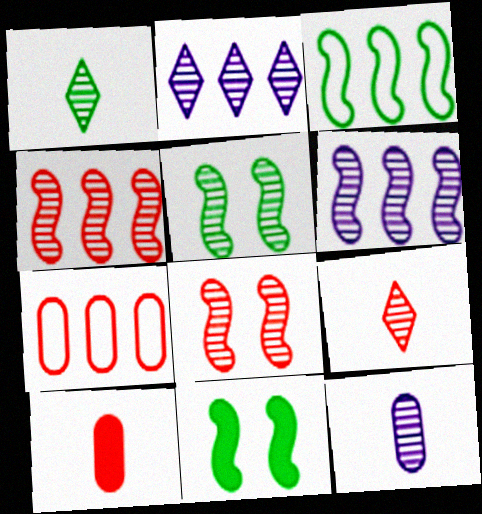[]